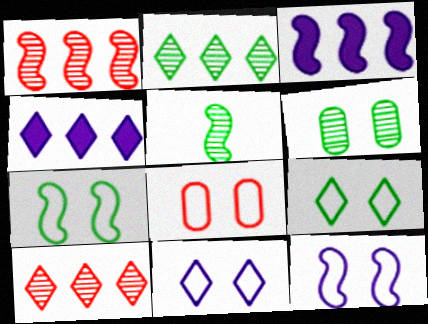[[2, 5, 6], 
[4, 5, 8], 
[7, 8, 11], 
[8, 9, 12]]